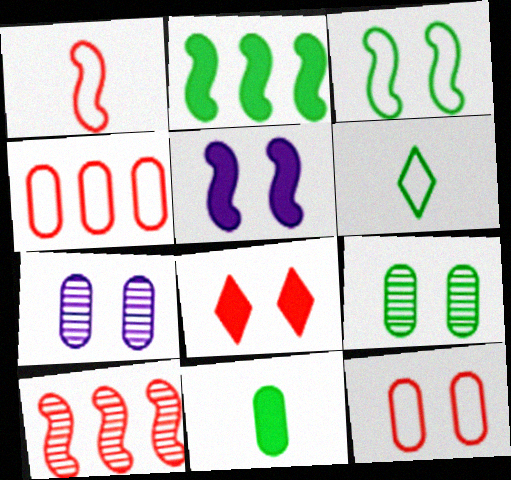[[2, 6, 9], 
[3, 7, 8], 
[4, 7, 11]]